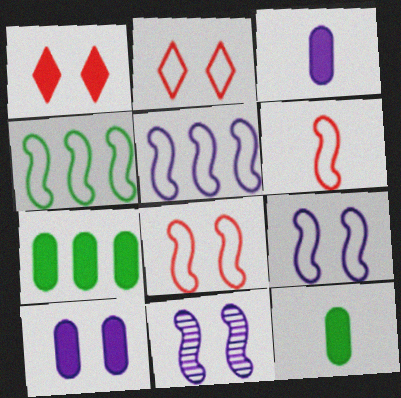[[4, 6, 9]]